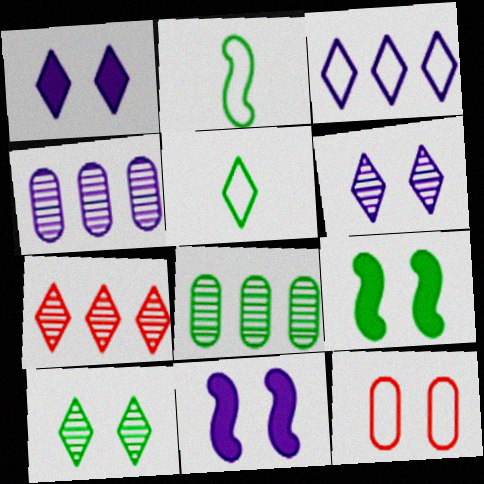[[1, 5, 7], 
[2, 3, 12], 
[5, 8, 9], 
[6, 9, 12], 
[10, 11, 12]]